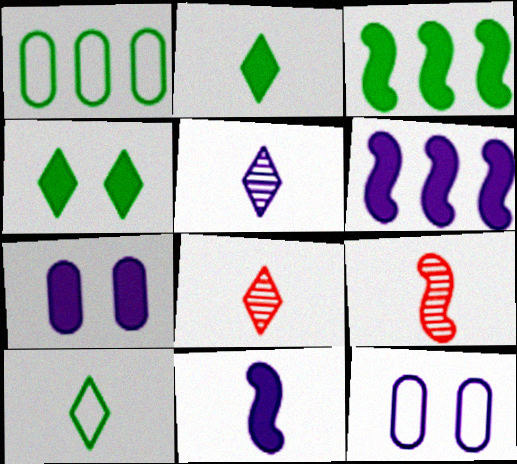[[3, 8, 12], 
[5, 6, 12]]